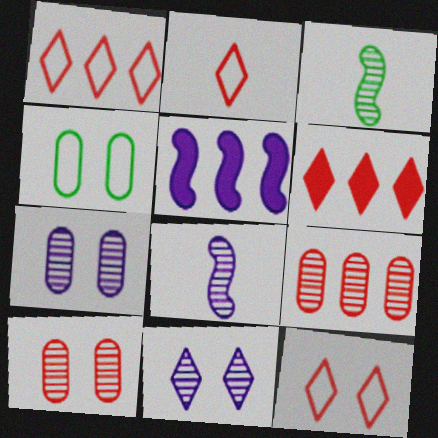[[1, 2, 12], 
[3, 9, 11], 
[4, 6, 8]]